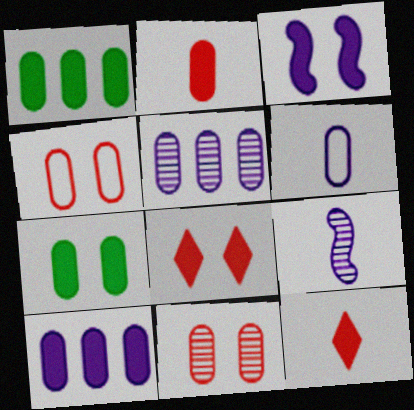[[1, 3, 12], 
[1, 6, 11], 
[2, 7, 10], 
[3, 7, 8]]